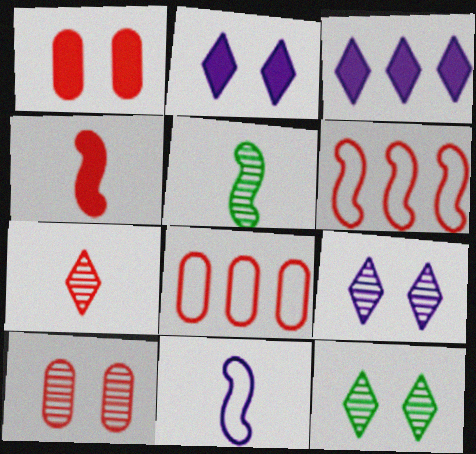[[1, 6, 7], 
[2, 5, 8], 
[4, 5, 11]]